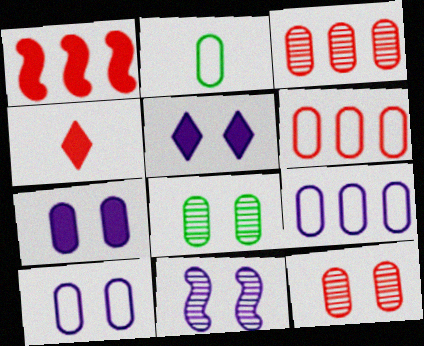[[2, 3, 7], 
[2, 6, 10], 
[5, 10, 11]]